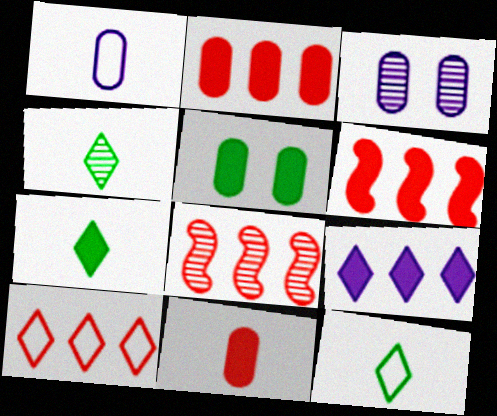[[2, 8, 10], 
[3, 4, 8], 
[3, 6, 12], 
[4, 7, 12]]